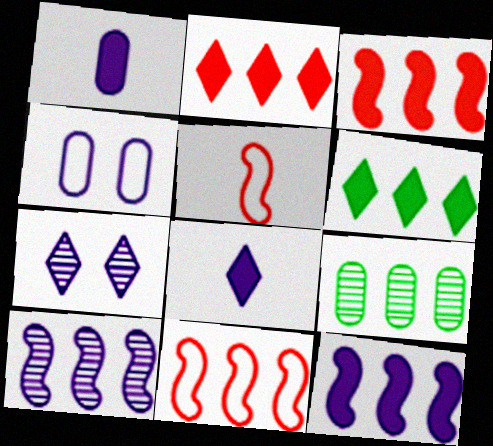[[4, 8, 10]]